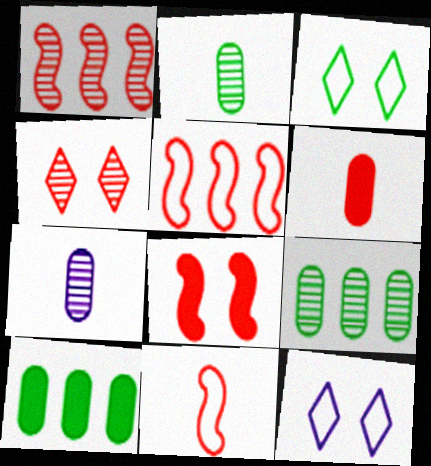[[1, 8, 11], 
[4, 5, 6]]